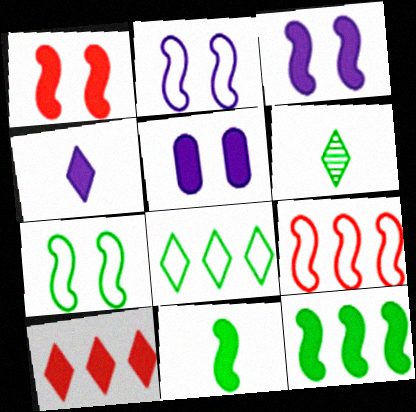[[5, 6, 9], 
[5, 10, 11]]